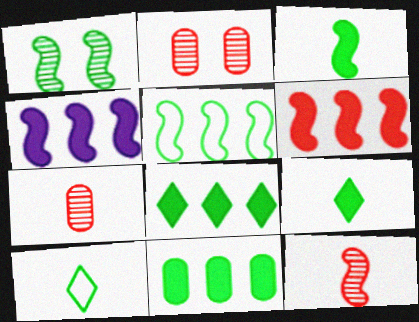[[1, 3, 5], 
[1, 10, 11], 
[2, 4, 10]]